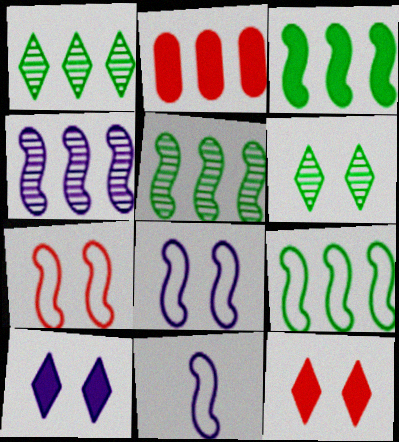[[2, 6, 11], 
[3, 5, 9], 
[7, 9, 11]]